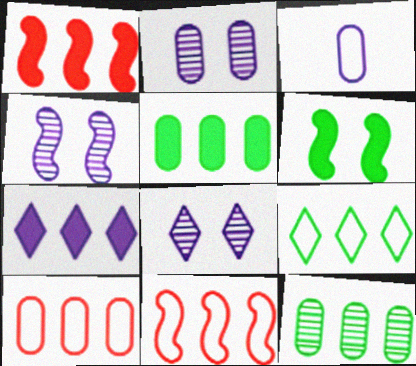[[1, 5, 7], 
[2, 4, 8], 
[3, 4, 7], 
[7, 11, 12]]